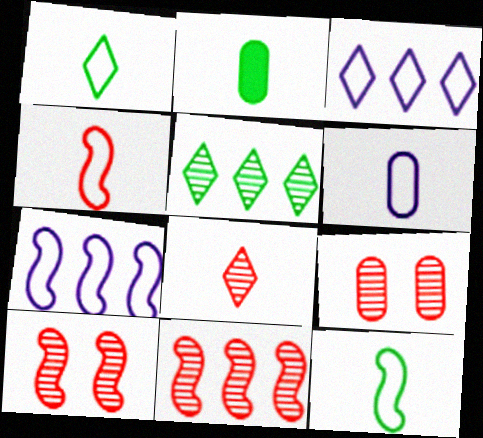[[1, 4, 6], 
[2, 3, 10], 
[8, 9, 11]]